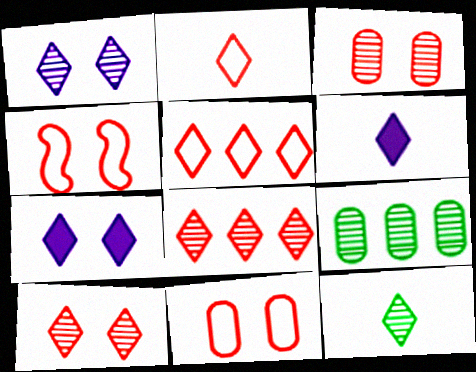[[1, 8, 12], 
[2, 6, 12], 
[4, 6, 9], 
[5, 7, 12]]